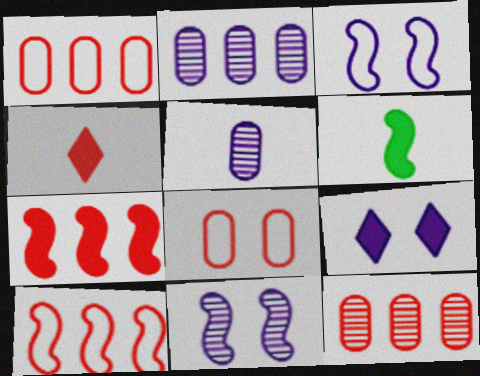[[6, 10, 11]]